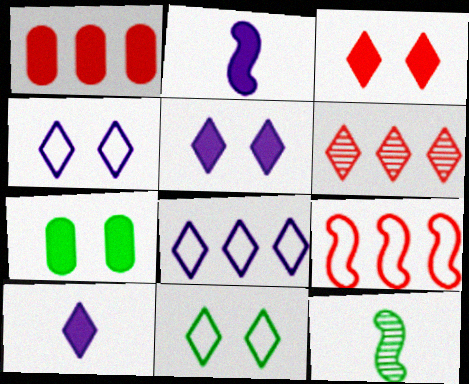[[1, 4, 12], 
[1, 6, 9], 
[6, 10, 11]]